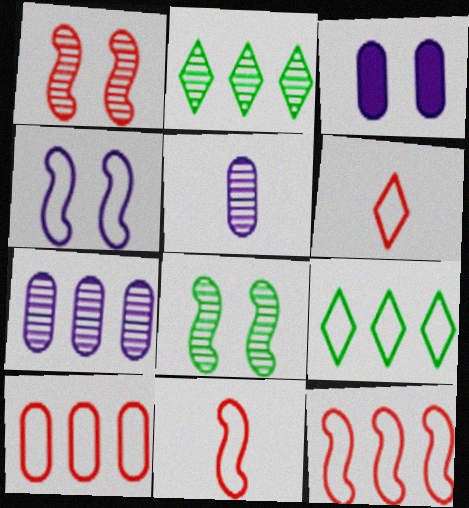[[1, 2, 5], 
[2, 3, 11]]